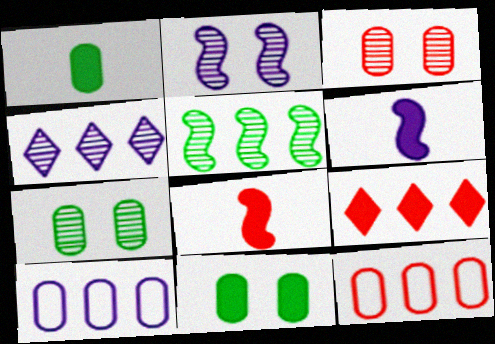[[1, 3, 10], 
[5, 9, 10], 
[6, 9, 11]]